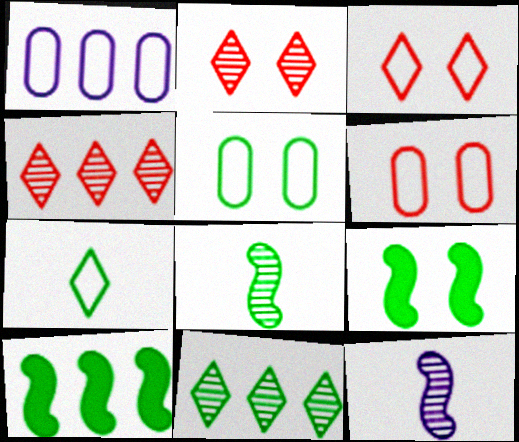[[1, 4, 10]]